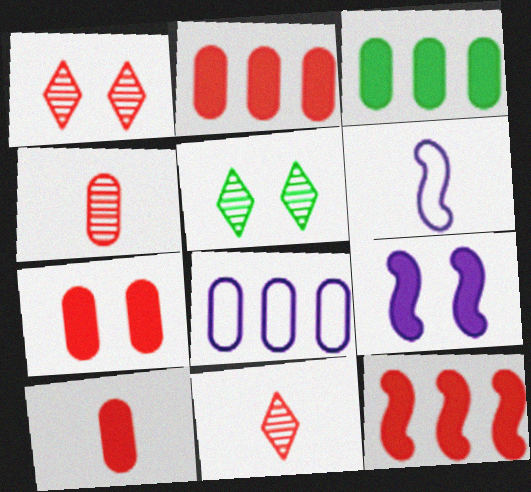[[1, 3, 6], 
[2, 5, 6], 
[2, 7, 10]]